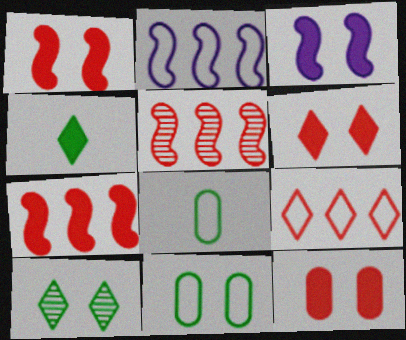[[1, 6, 12]]